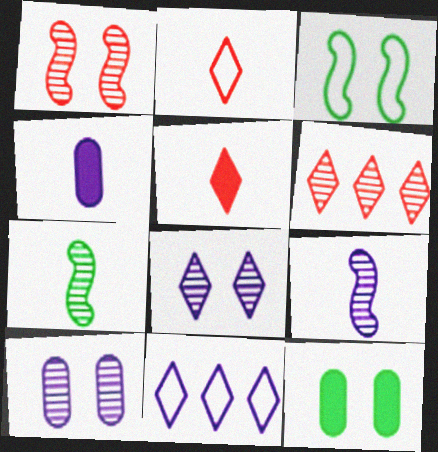[[2, 4, 7], 
[3, 4, 6], 
[6, 7, 10]]